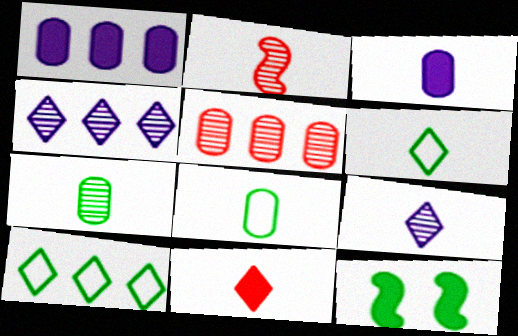[[1, 11, 12], 
[2, 3, 6], 
[2, 7, 9], 
[6, 9, 11], 
[7, 10, 12]]